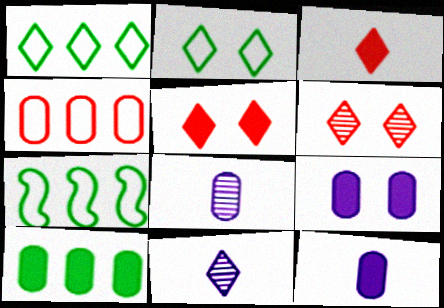[[1, 5, 11], 
[5, 7, 8], 
[6, 7, 12]]